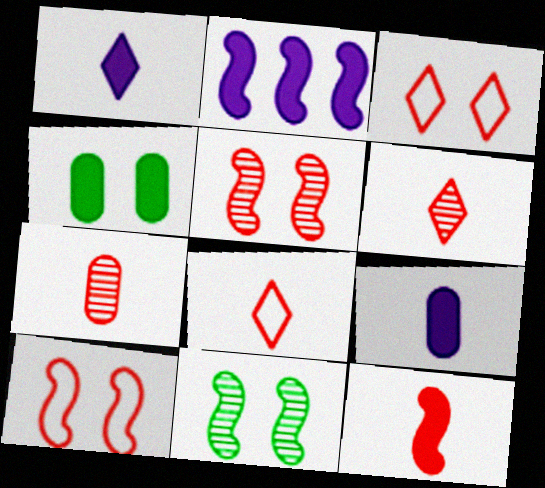[[7, 8, 12]]